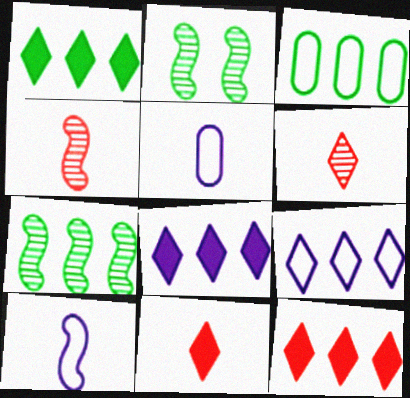[[1, 3, 7], 
[1, 8, 12], 
[2, 5, 12]]